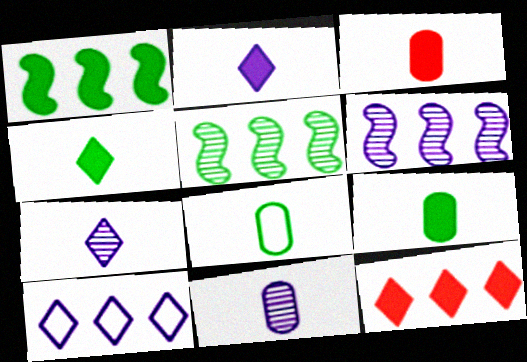[[3, 8, 11]]